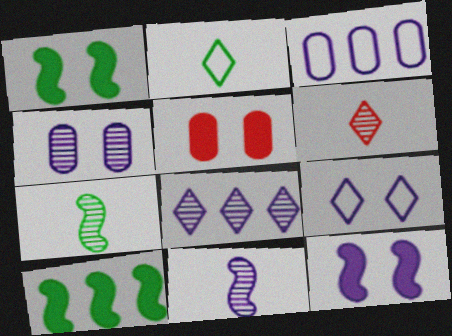[[1, 3, 6], 
[4, 8, 11], 
[4, 9, 12]]